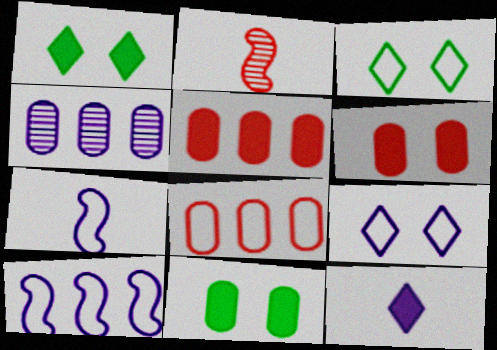[[3, 7, 8]]